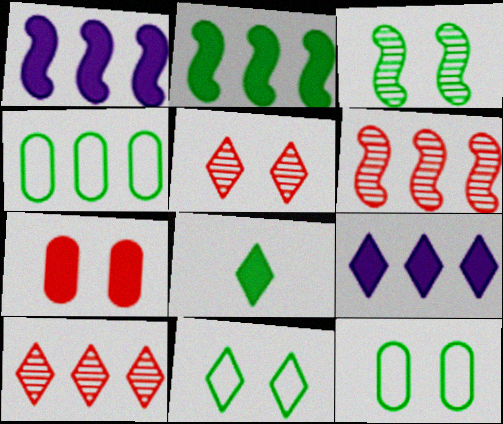[[1, 4, 10], 
[1, 7, 8], 
[3, 4, 8], 
[4, 6, 9]]